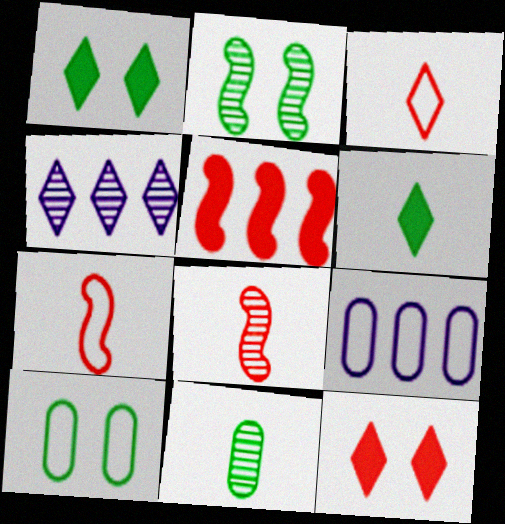[[1, 2, 10], 
[1, 3, 4], 
[1, 8, 9]]